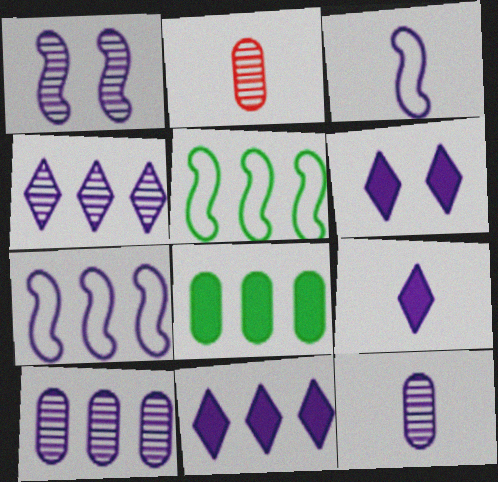[[1, 4, 12], 
[2, 5, 6], 
[3, 6, 10], 
[3, 9, 12], 
[6, 7, 12], 
[6, 9, 11], 
[7, 10, 11]]